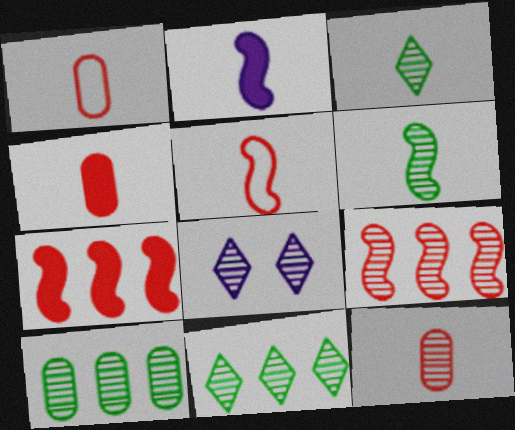[[1, 2, 3], 
[1, 4, 12], 
[2, 5, 6]]